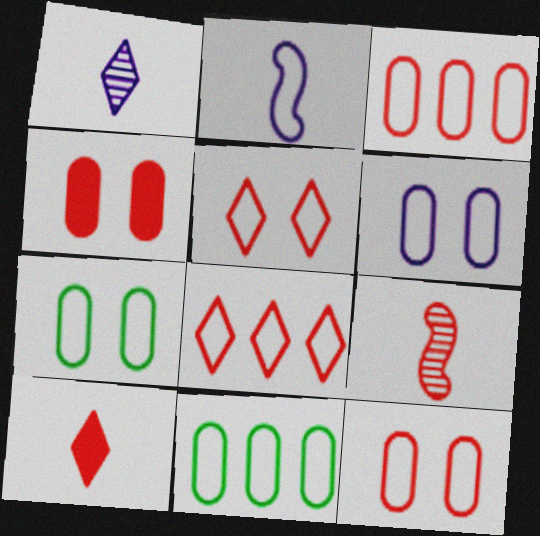[[2, 5, 11], 
[2, 7, 8], 
[4, 8, 9], 
[6, 7, 12]]